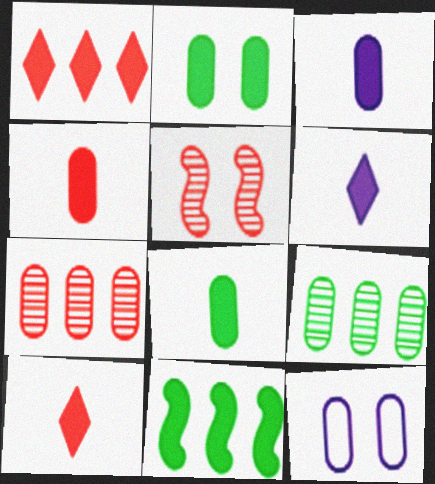[[3, 4, 8], 
[4, 9, 12], 
[7, 8, 12]]